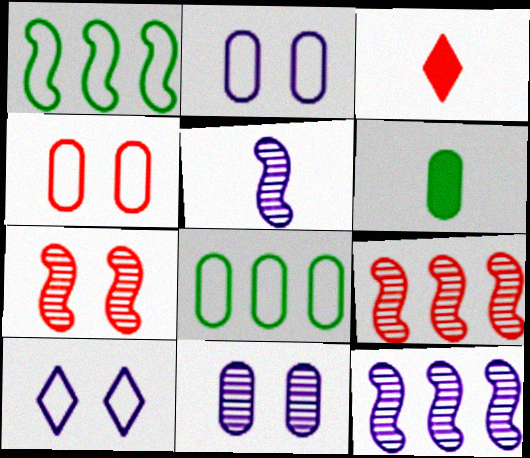[[1, 3, 11], 
[3, 4, 9], 
[6, 9, 10]]